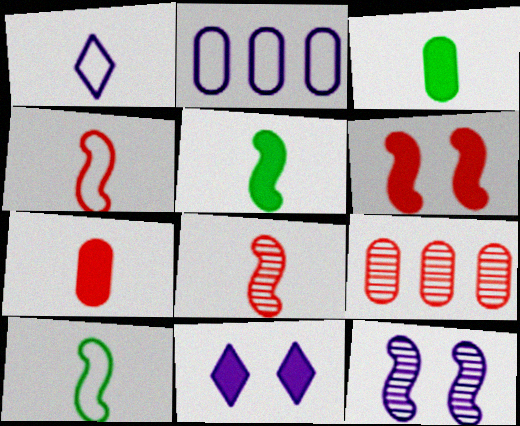[[1, 3, 8], 
[9, 10, 11]]